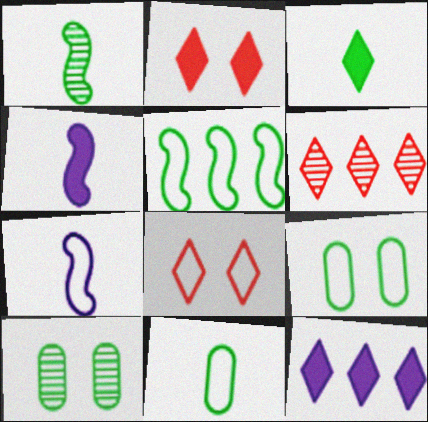[[1, 3, 11], 
[2, 3, 12], 
[3, 5, 10], 
[4, 6, 9]]